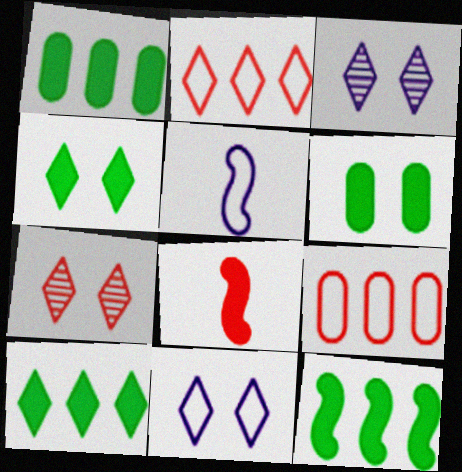[[1, 5, 7], 
[1, 10, 12], 
[4, 7, 11], 
[7, 8, 9]]